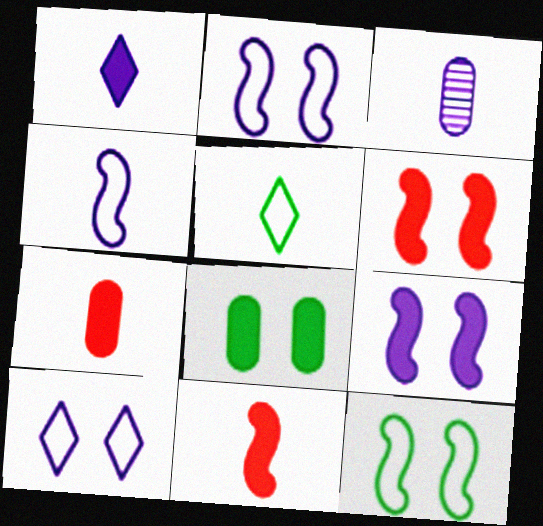[[1, 3, 4], 
[3, 5, 11]]